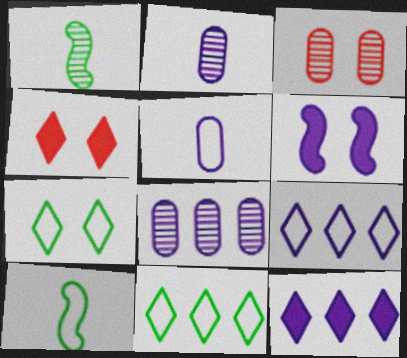[[2, 6, 9], 
[3, 6, 7], 
[3, 10, 12], 
[4, 8, 10]]